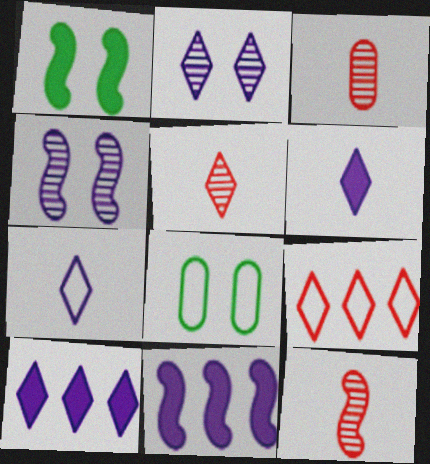[[2, 7, 10], 
[3, 5, 12], 
[5, 8, 11], 
[8, 10, 12]]